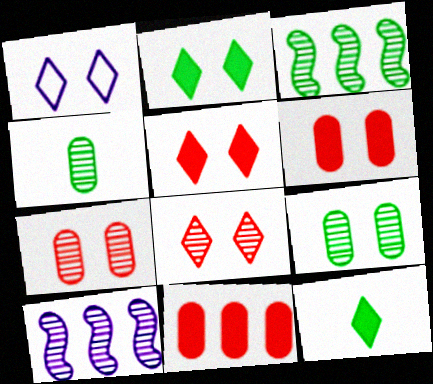[[1, 2, 8], 
[4, 8, 10]]